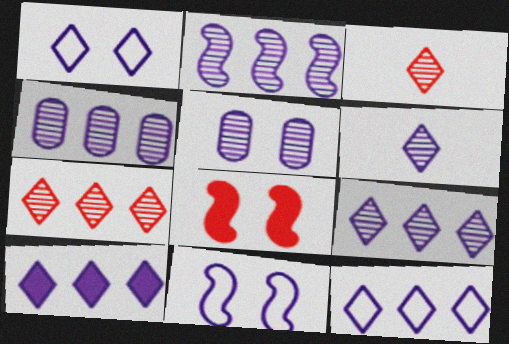[[1, 6, 10], 
[2, 4, 9], 
[2, 5, 6], 
[9, 10, 12]]